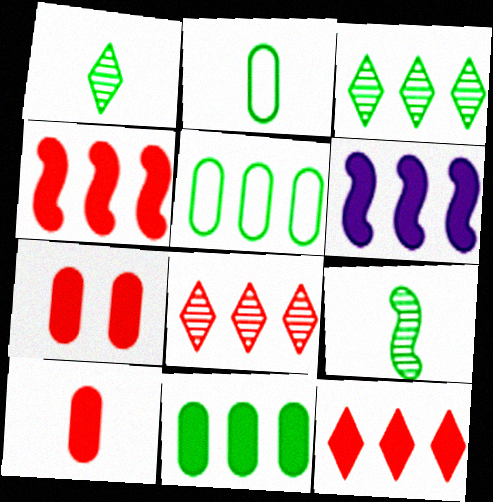[[5, 6, 8], 
[6, 11, 12]]